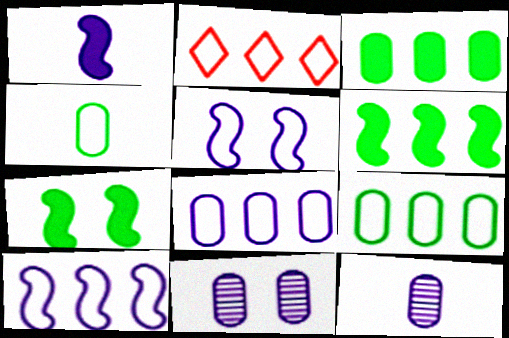[[2, 4, 5], 
[2, 7, 12], 
[2, 9, 10]]